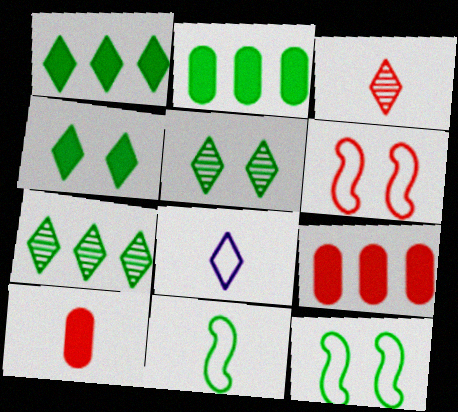[[2, 5, 11], 
[3, 6, 9]]